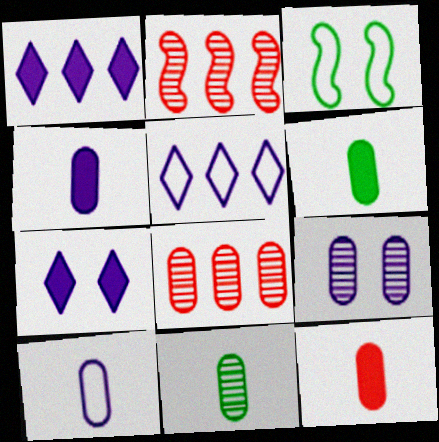[[4, 6, 12], 
[8, 9, 11], 
[10, 11, 12]]